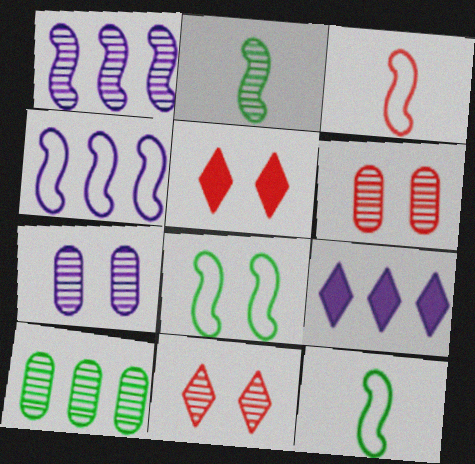[[3, 4, 8], 
[5, 7, 8], 
[6, 9, 12]]